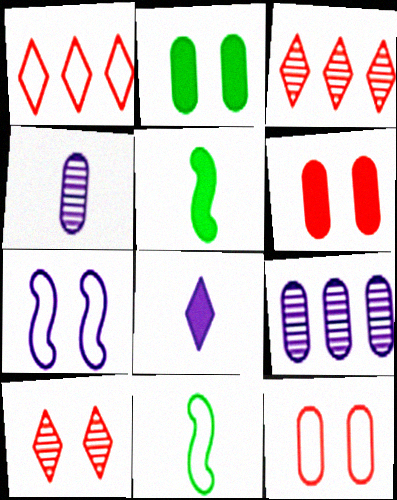[[2, 7, 10], 
[7, 8, 9]]